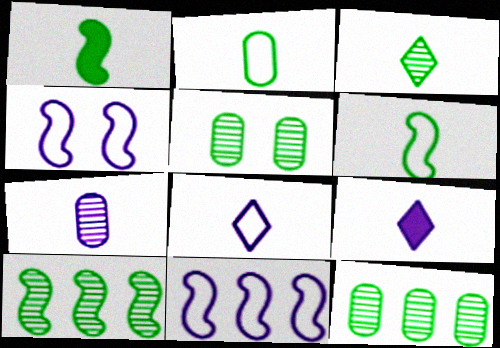[[1, 2, 3], 
[3, 5, 10]]